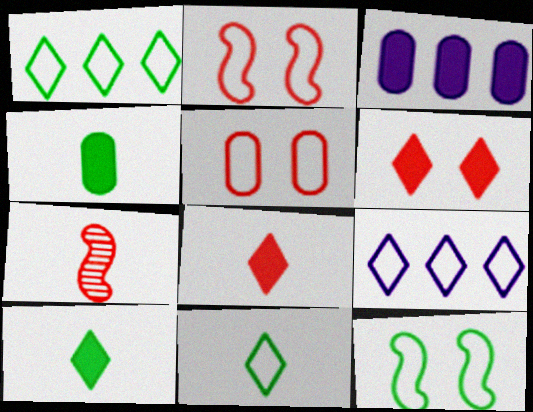[]